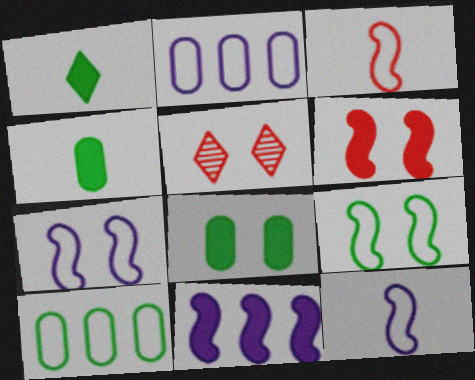[[5, 7, 8]]